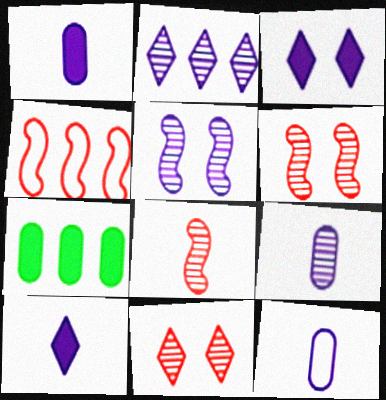[[1, 9, 12], 
[2, 4, 7], 
[2, 5, 9]]